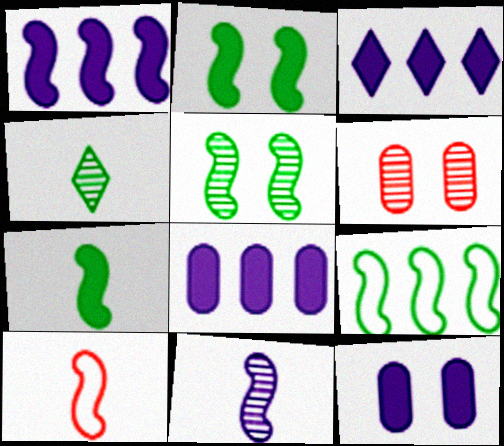[[1, 3, 8], 
[1, 5, 10], 
[5, 7, 9], 
[7, 10, 11]]